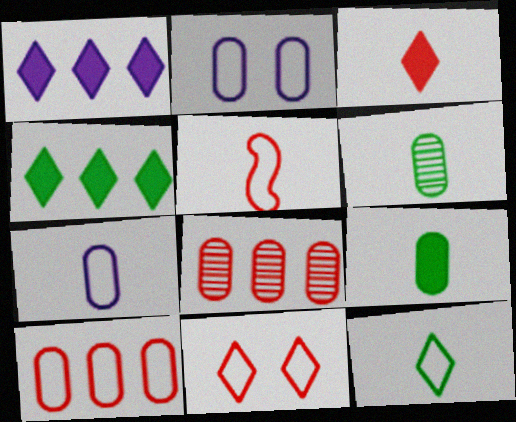[[2, 8, 9], 
[5, 7, 12], 
[5, 10, 11]]